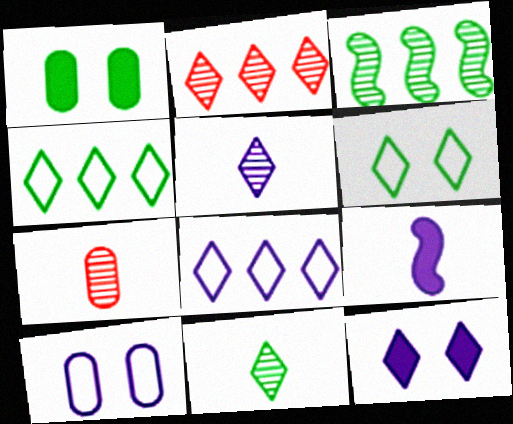[[5, 8, 12]]